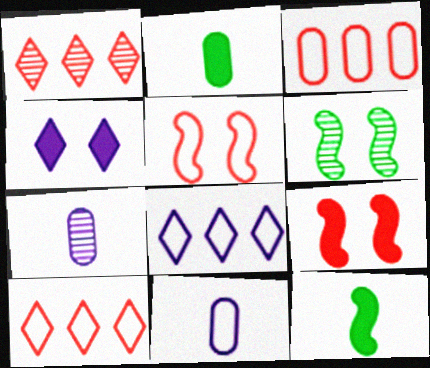[[1, 6, 7]]